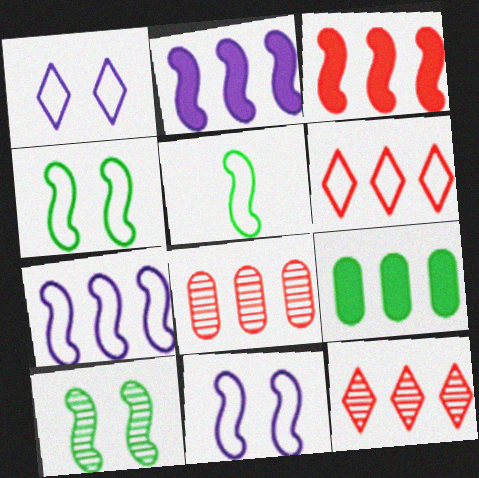[[3, 6, 8], 
[7, 9, 12]]